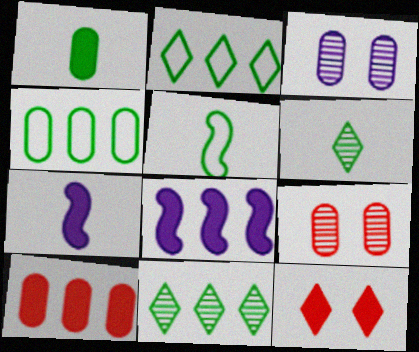[[1, 5, 6], 
[1, 8, 12], 
[2, 7, 9]]